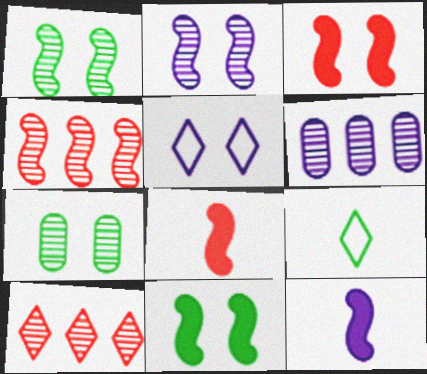[[3, 5, 7], 
[3, 6, 9], 
[5, 6, 12]]